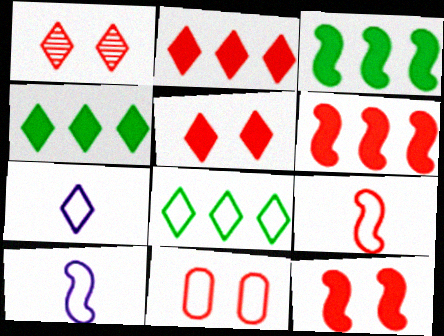[[1, 4, 7], 
[1, 11, 12], 
[8, 10, 11]]